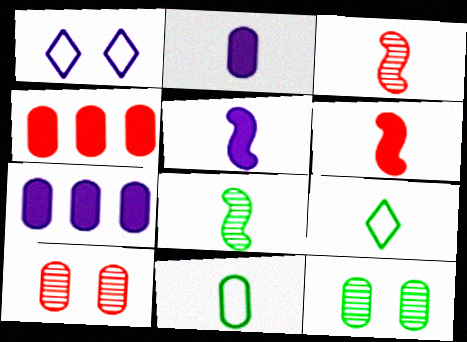[[1, 4, 8], 
[2, 3, 9], 
[7, 10, 11]]